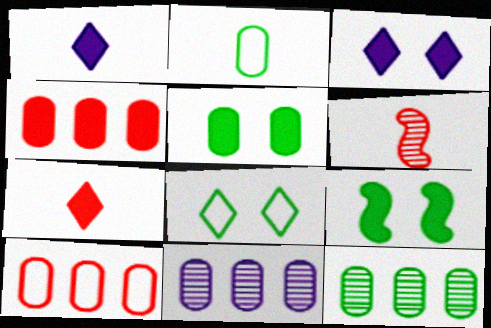[[1, 2, 6], 
[1, 4, 9], 
[2, 5, 12]]